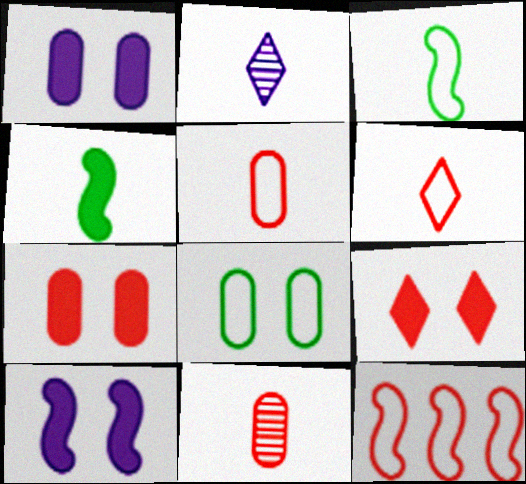[[2, 4, 5], 
[9, 11, 12]]